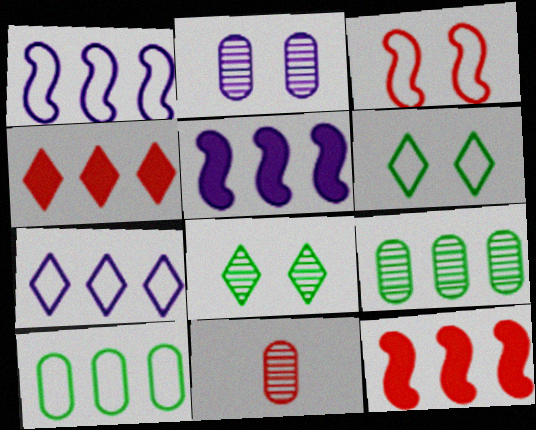[[1, 4, 9], 
[2, 9, 11], 
[3, 4, 11], 
[5, 6, 11], 
[7, 9, 12]]